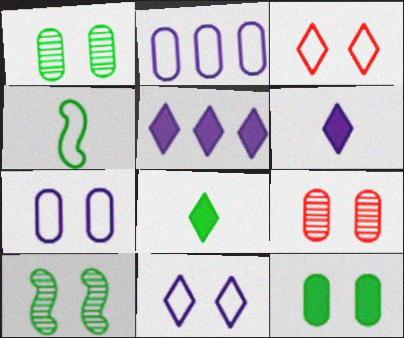[[2, 3, 4], 
[4, 5, 9], 
[7, 9, 12]]